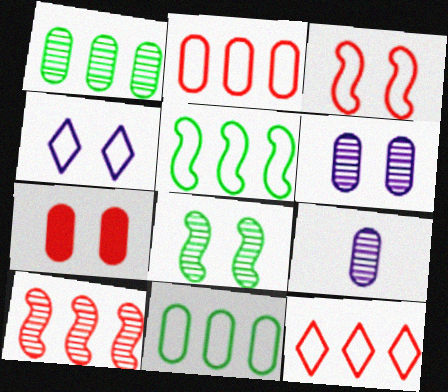[[4, 7, 8], 
[7, 9, 11]]